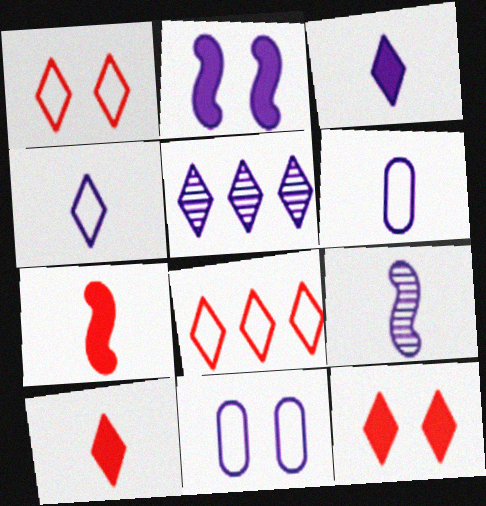[[2, 5, 6], 
[3, 6, 9]]